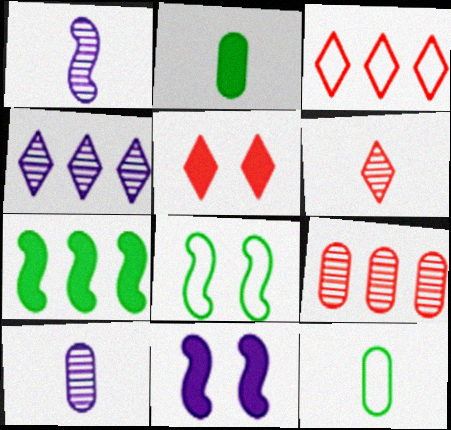[[3, 5, 6]]